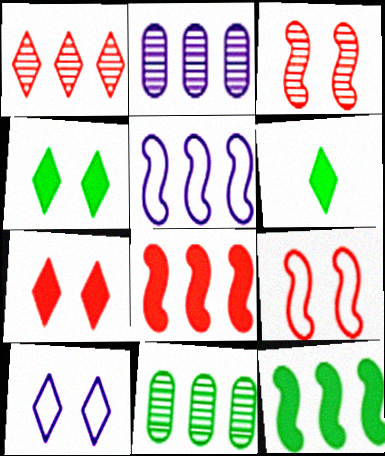[[1, 6, 10], 
[2, 6, 9]]